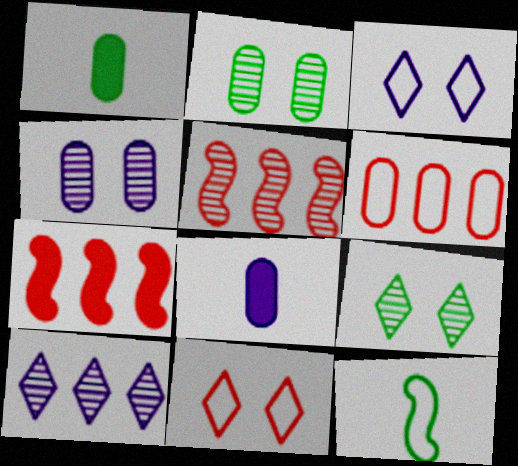[[1, 3, 5], 
[1, 4, 6], 
[2, 6, 8], 
[3, 6, 12]]